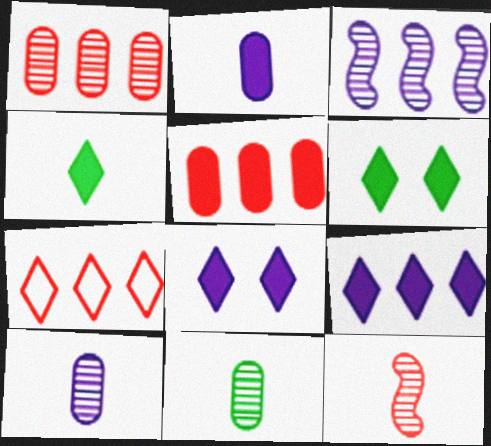[]